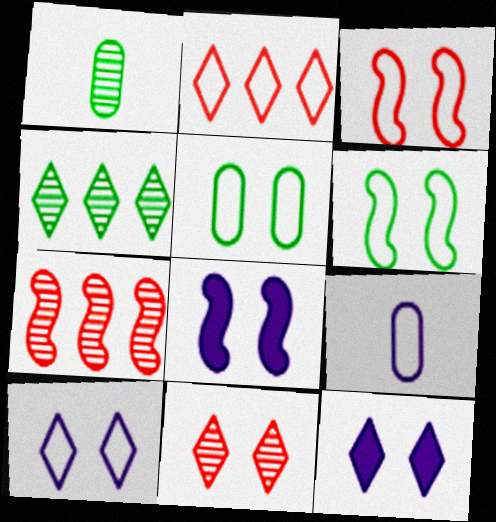[[1, 2, 8], 
[2, 6, 9], 
[3, 5, 10], 
[5, 8, 11]]